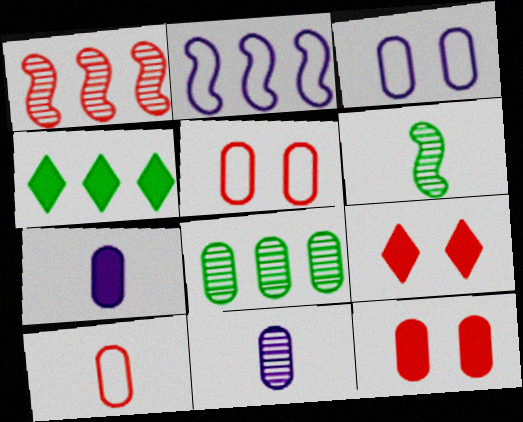[[1, 9, 10], 
[5, 7, 8]]